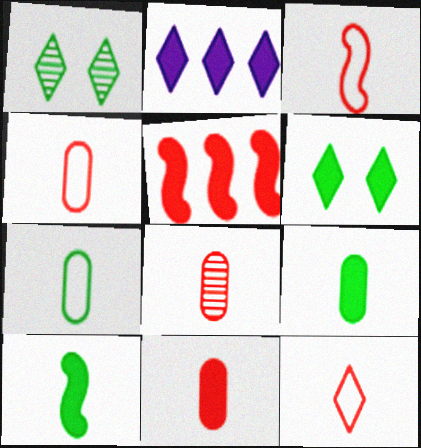[[1, 2, 12], 
[3, 4, 12], 
[4, 8, 11]]